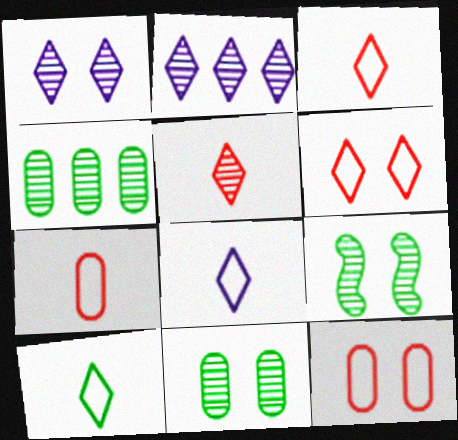[[3, 8, 10]]